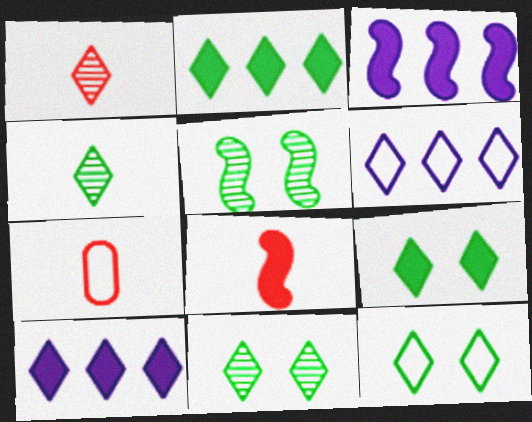[[1, 6, 9], 
[1, 7, 8], 
[1, 10, 12], 
[2, 4, 12], 
[3, 7, 11], 
[5, 7, 10], 
[9, 11, 12]]